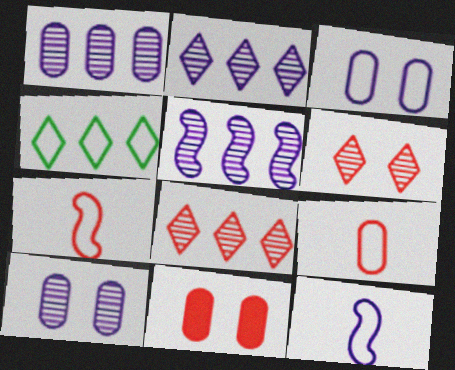[[1, 2, 5], 
[3, 4, 7], 
[7, 8, 11]]